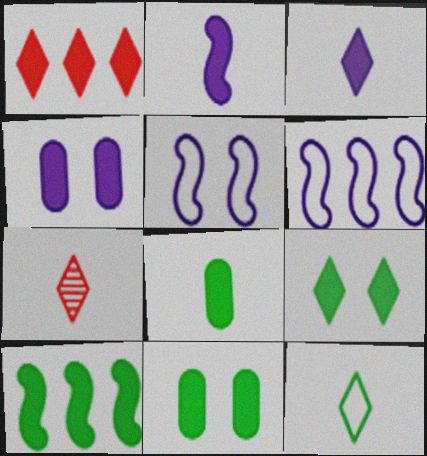[[1, 2, 11], 
[1, 3, 9], 
[3, 7, 12], 
[6, 7, 11], 
[8, 9, 10]]